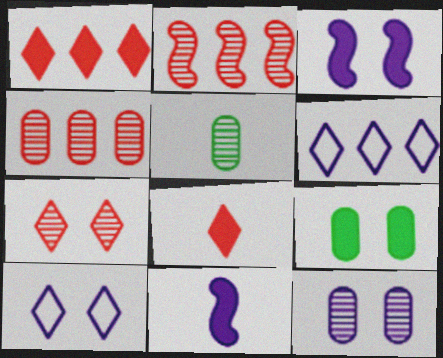[[1, 9, 11], 
[3, 10, 12], 
[4, 5, 12], 
[6, 11, 12]]